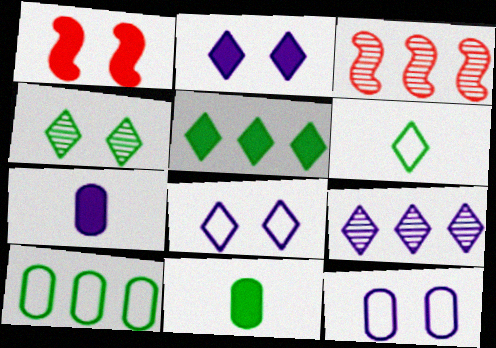[[1, 4, 12], 
[1, 5, 7], 
[3, 8, 11], 
[4, 5, 6]]